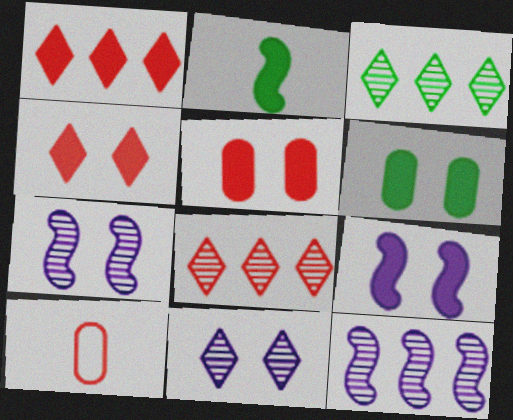[[3, 9, 10], 
[4, 6, 9]]